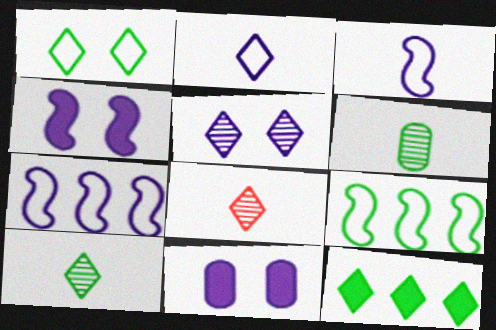[[1, 10, 12], 
[8, 9, 11]]